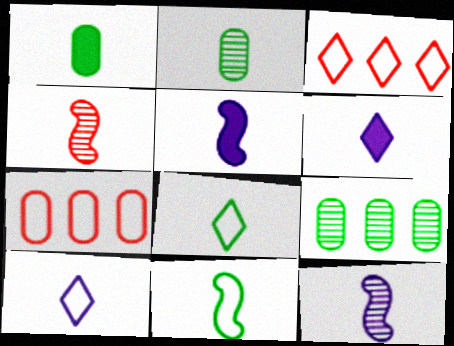[[1, 4, 10], 
[4, 5, 11]]